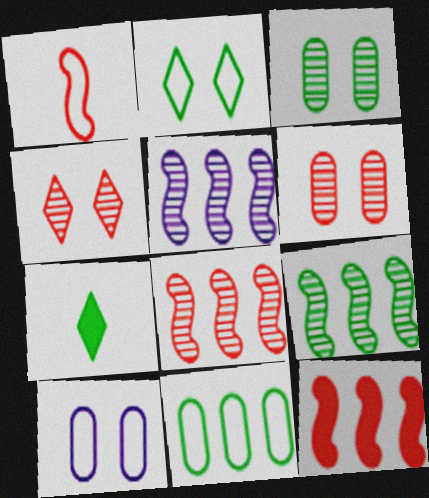[[5, 8, 9], 
[7, 8, 10]]